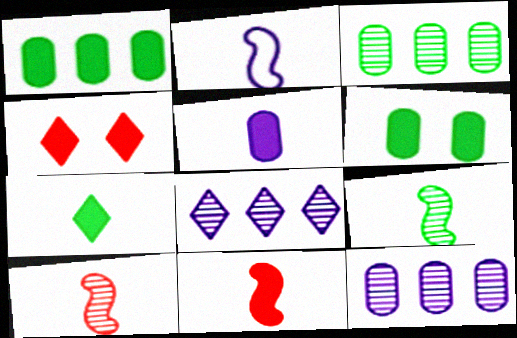[[2, 3, 4], 
[2, 9, 11], 
[5, 7, 11]]